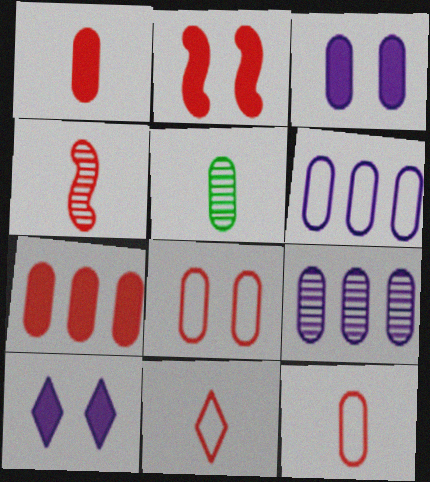[[1, 4, 11]]